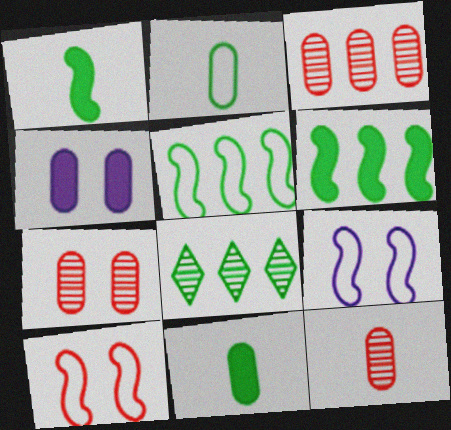[[2, 3, 4], 
[3, 7, 12]]